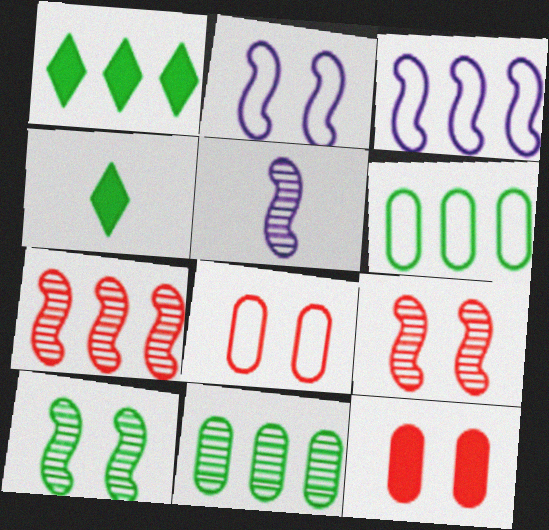[[1, 5, 8], 
[4, 6, 10], 
[5, 7, 10]]